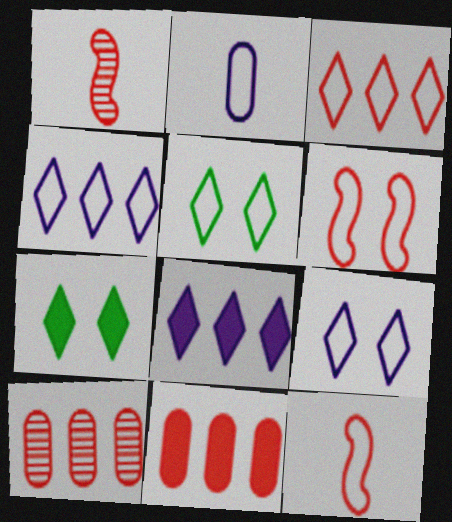[]